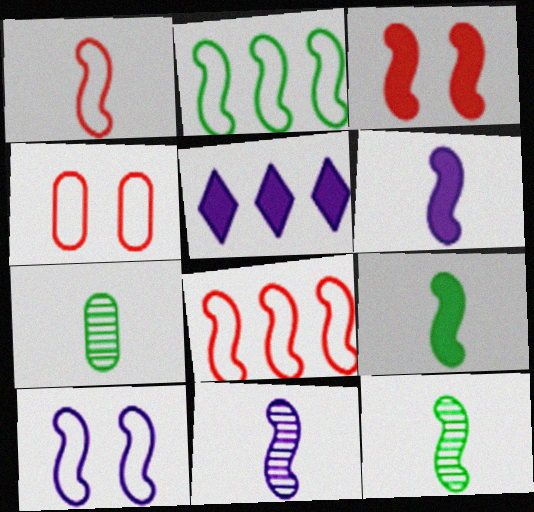[[1, 2, 10], 
[1, 6, 12], 
[1, 9, 11], 
[2, 3, 11], 
[4, 5, 12]]